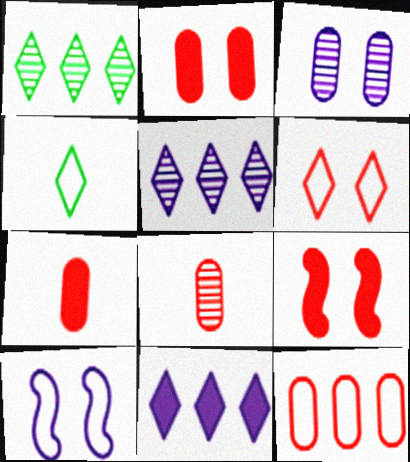[[1, 7, 10], 
[2, 8, 12], 
[4, 10, 12]]